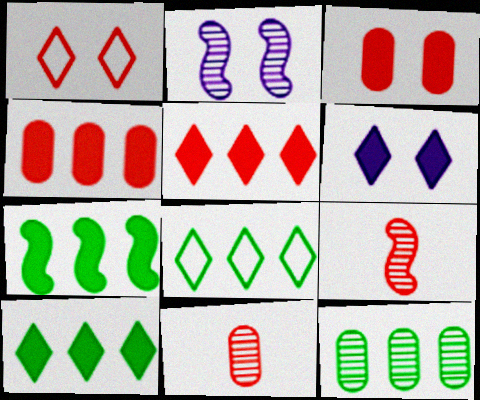[[1, 4, 9], 
[7, 8, 12]]